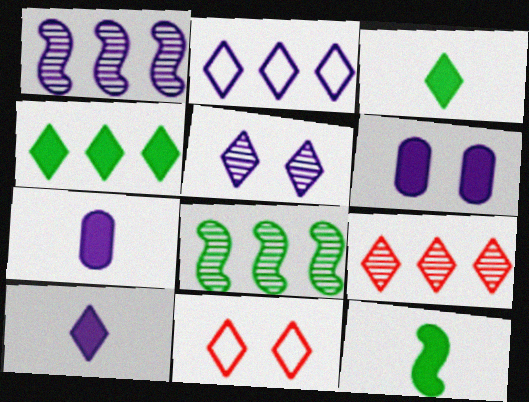[[2, 4, 9], 
[2, 5, 10], 
[7, 8, 11]]